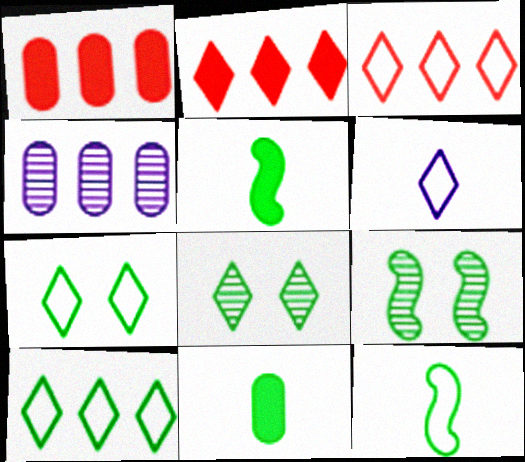[[1, 6, 9], 
[2, 6, 8], 
[3, 6, 7], 
[9, 10, 11]]